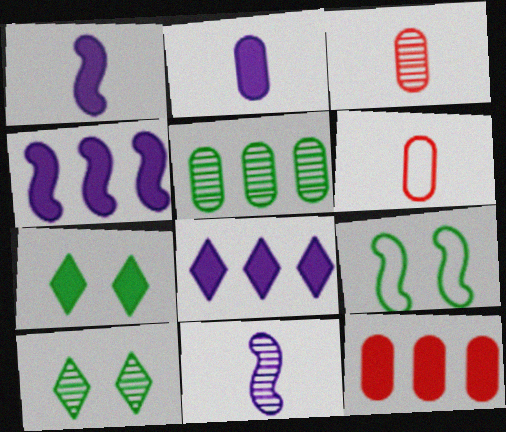[[1, 7, 12], 
[3, 8, 9], 
[4, 6, 10]]